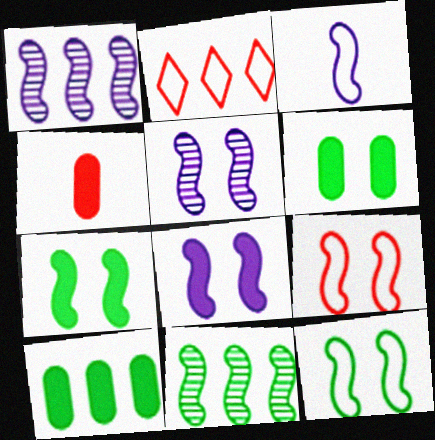[[1, 2, 10], 
[1, 3, 8], 
[5, 7, 9]]